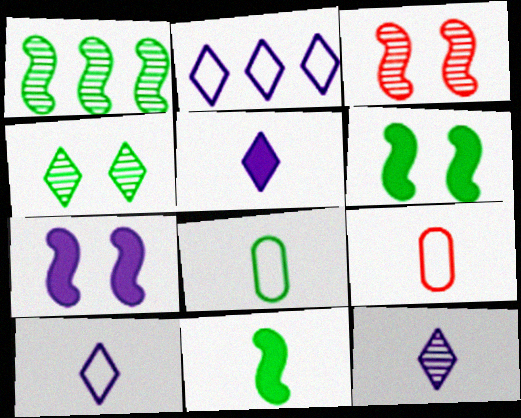[[5, 10, 12], 
[9, 11, 12]]